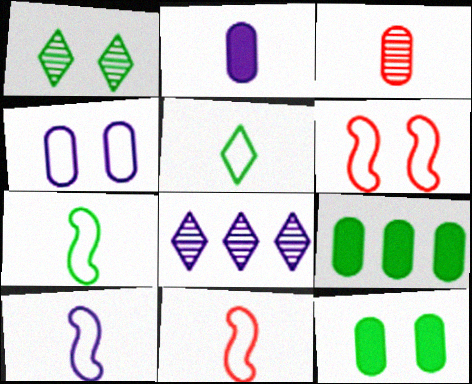[[1, 7, 9], 
[3, 4, 9], 
[7, 10, 11], 
[8, 11, 12]]